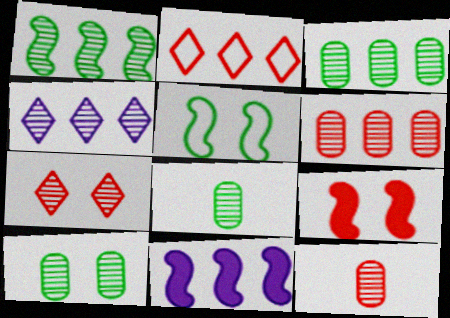[[1, 4, 6], 
[2, 3, 11], 
[2, 9, 12], 
[3, 8, 10]]